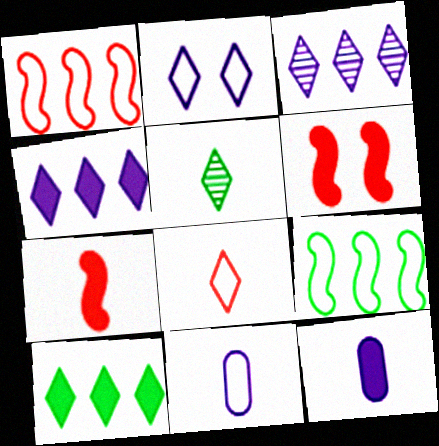[[5, 7, 11], 
[6, 10, 12]]